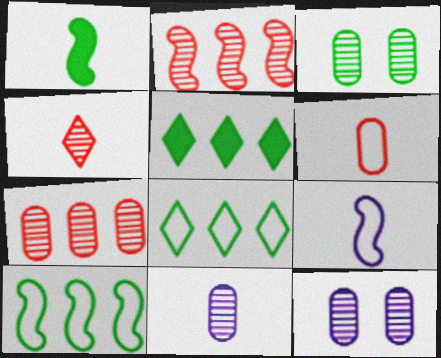[[1, 3, 8], 
[3, 7, 11]]